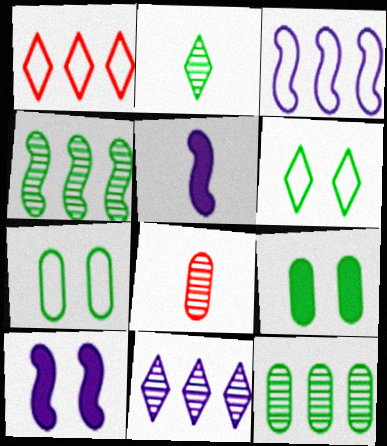[]